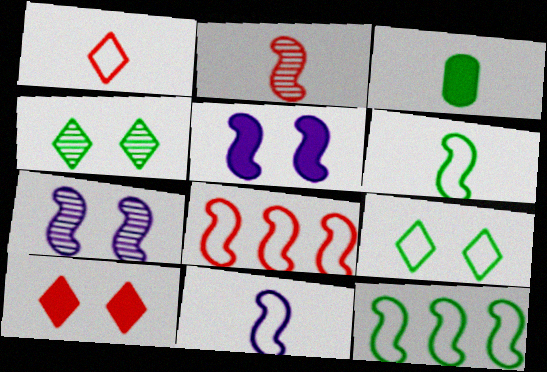[[2, 5, 12], 
[3, 4, 12]]